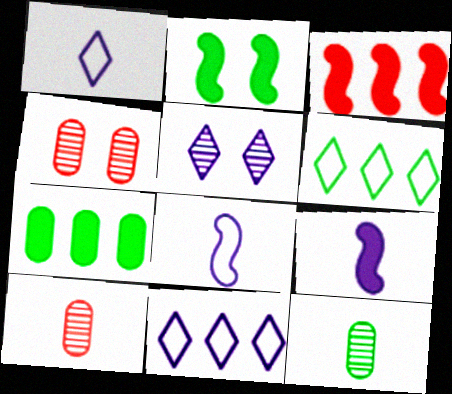[[2, 3, 9], 
[2, 6, 12], 
[2, 10, 11], 
[4, 6, 9]]